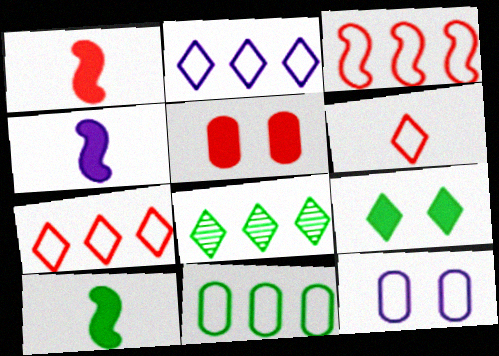[[1, 4, 10], 
[1, 8, 12], 
[2, 3, 11]]